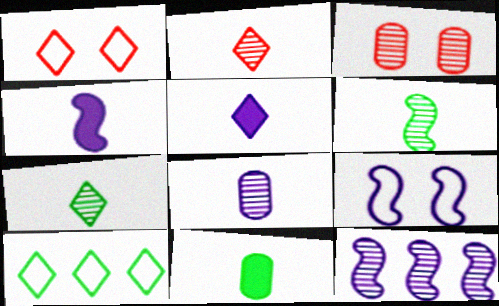[[1, 11, 12], 
[2, 6, 8], 
[3, 4, 10], 
[3, 7, 12], 
[4, 9, 12]]